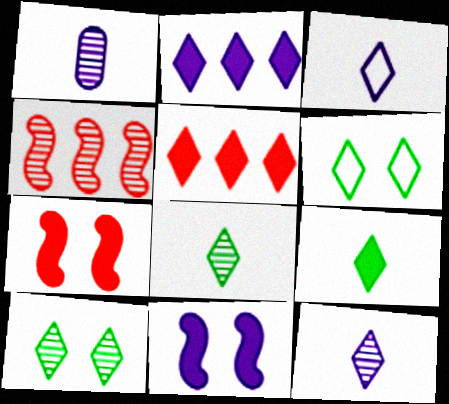[[1, 4, 10], 
[3, 5, 10], 
[5, 6, 12]]